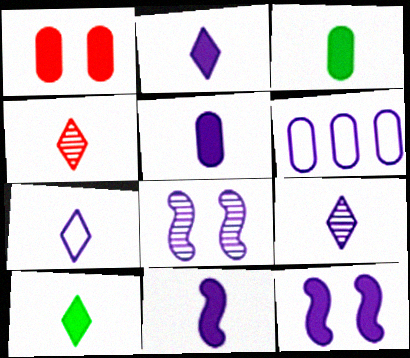[[2, 5, 11], 
[2, 6, 8], 
[2, 7, 9], 
[4, 7, 10], 
[6, 9, 12]]